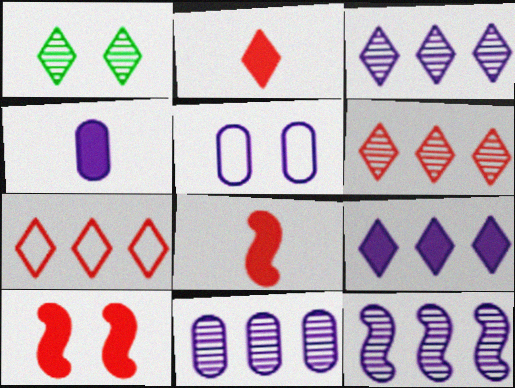[[1, 5, 10], 
[3, 11, 12], 
[4, 5, 11]]